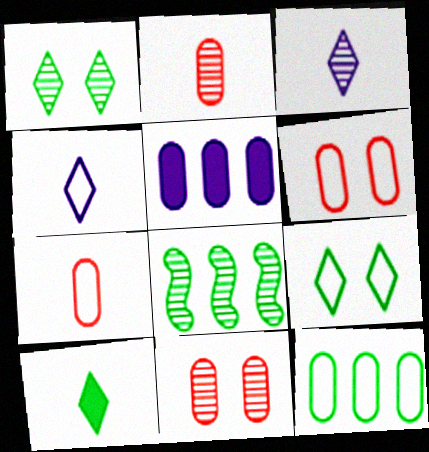[[3, 8, 11]]